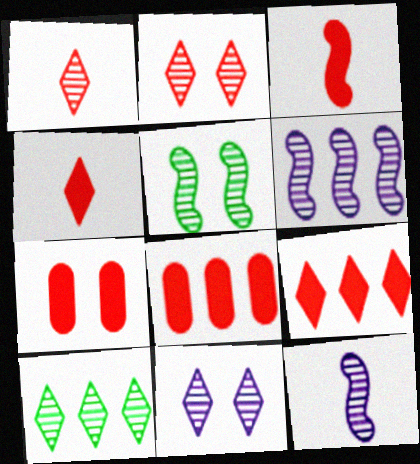[[1, 10, 11], 
[3, 7, 9]]